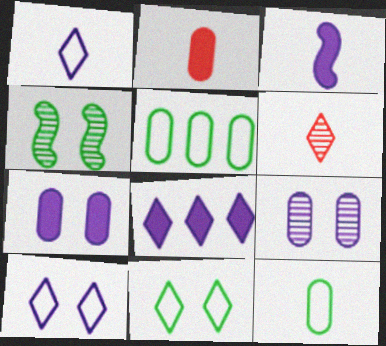[[2, 5, 9], 
[3, 6, 12], 
[3, 7, 8], 
[6, 8, 11]]